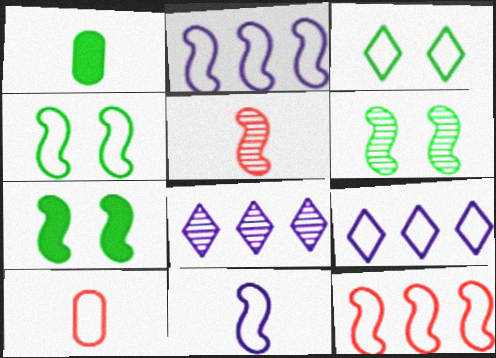[[2, 3, 10], 
[2, 5, 7], 
[4, 6, 7], 
[4, 9, 10], 
[4, 11, 12], 
[7, 8, 10]]